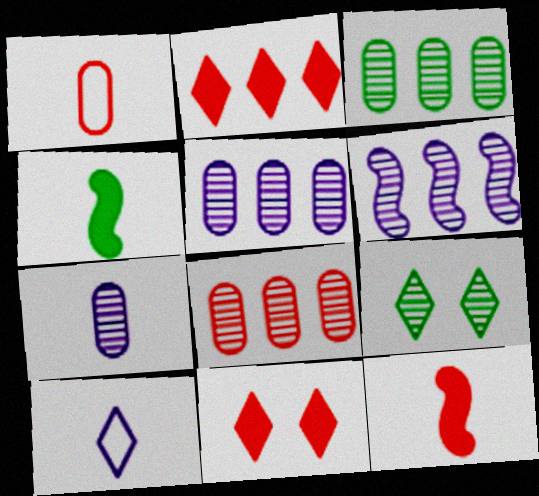[[2, 9, 10], 
[3, 5, 8]]